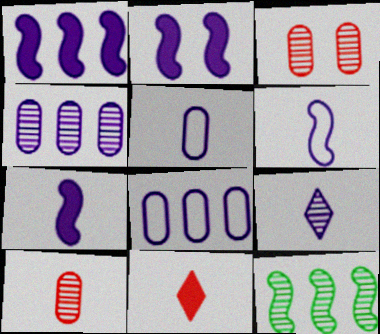[[1, 2, 7], 
[2, 8, 9], 
[3, 9, 12], 
[5, 7, 9]]